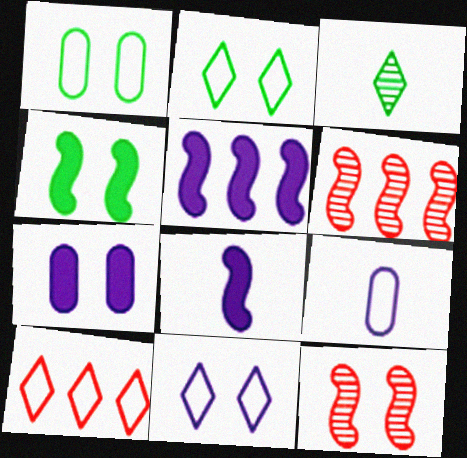[[2, 7, 12]]